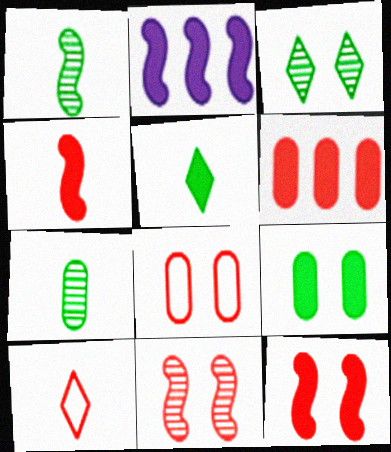[[6, 10, 11]]